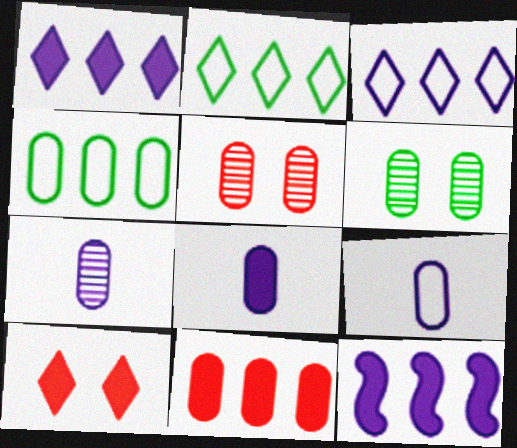[[4, 5, 8], 
[6, 9, 11], 
[7, 8, 9]]